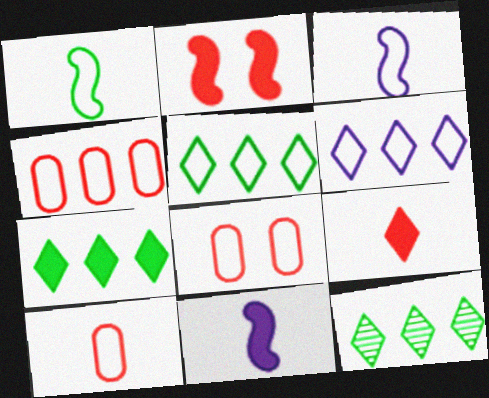[[1, 6, 8], 
[3, 5, 8], 
[4, 8, 10], 
[5, 7, 12], 
[8, 11, 12]]